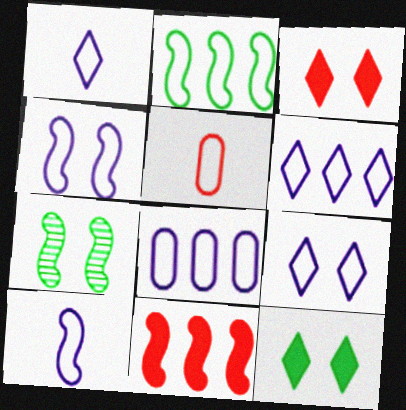[[1, 4, 8], 
[1, 6, 9], 
[2, 5, 9], 
[7, 10, 11], 
[8, 9, 10]]